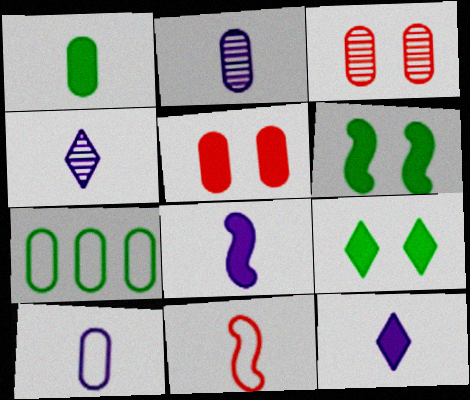[[1, 4, 11], 
[2, 5, 7], 
[4, 8, 10]]